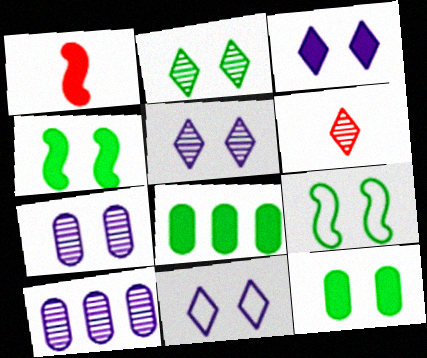[[1, 3, 8], 
[2, 9, 12], 
[3, 5, 11]]